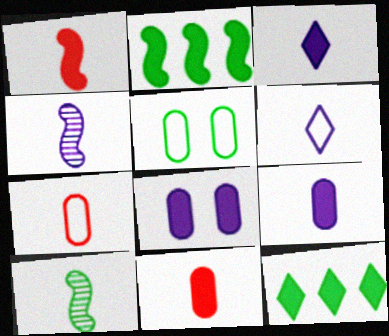[[1, 8, 12], 
[3, 7, 10], 
[4, 6, 9], 
[5, 10, 12], 
[6, 10, 11]]